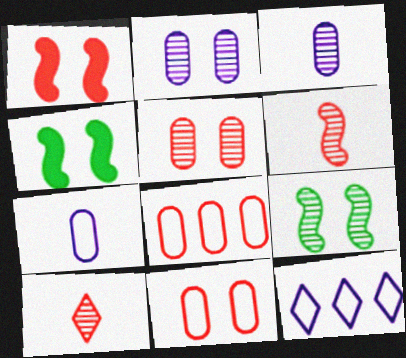[[1, 8, 10]]